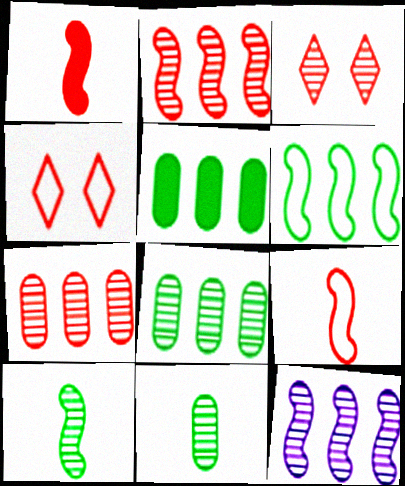[[1, 4, 7], 
[3, 11, 12]]